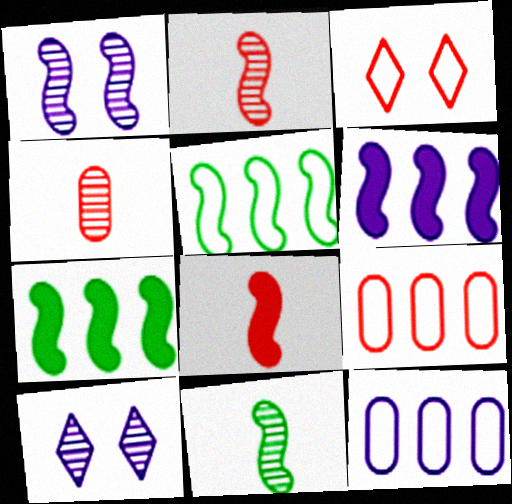[[1, 5, 8]]